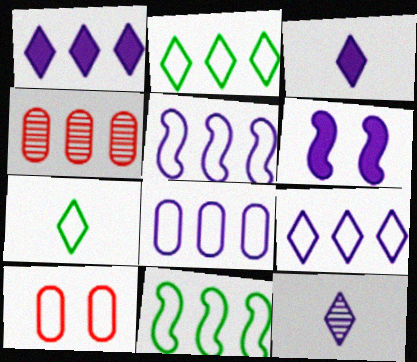[[1, 4, 11], 
[4, 6, 7], 
[5, 7, 10], 
[5, 8, 9], 
[6, 8, 12]]